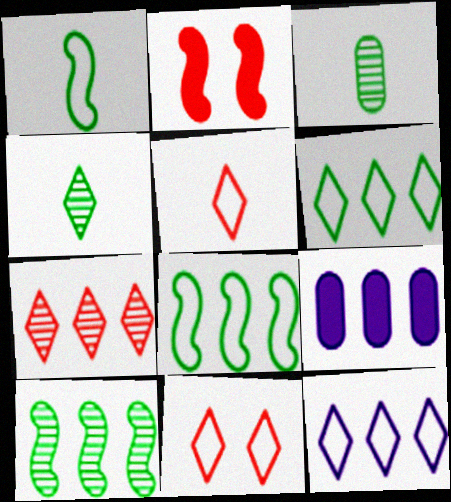[[2, 3, 12], 
[7, 8, 9]]